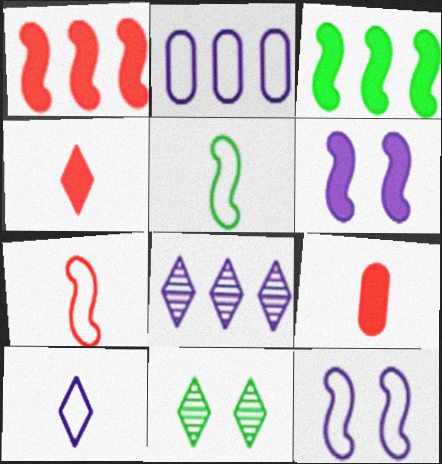[[2, 10, 12]]